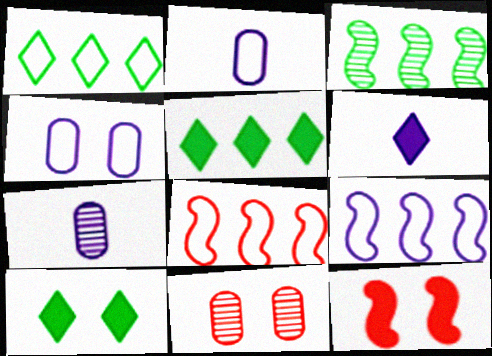[[1, 7, 12], 
[7, 8, 10]]